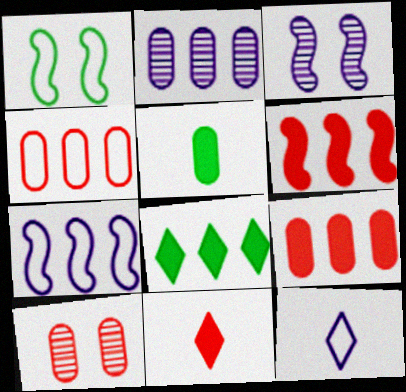[[1, 2, 11], 
[1, 4, 12]]